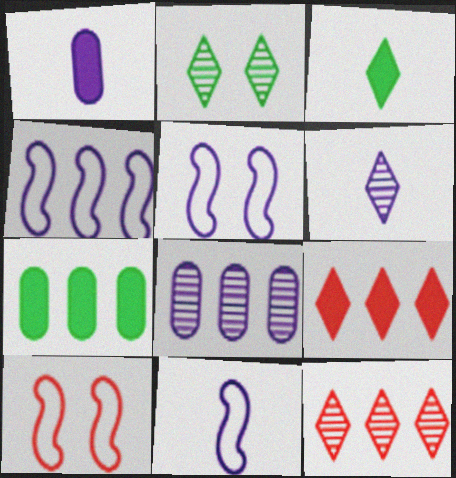[[1, 6, 11], 
[2, 6, 12], 
[3, 8, 10], 
[4, 5, 11], 
[4, 7, 12], 
[6, 7, 10]]